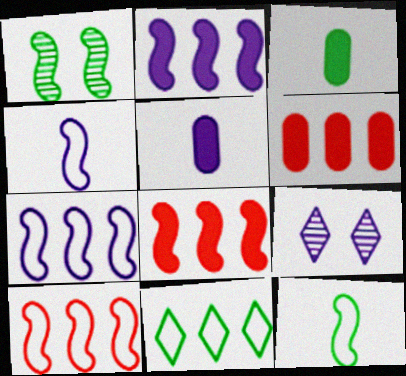[[1, 3, 11], 
[1, 4, 8], 
[3, 9, 10], 
[5, 7, 9], 
[6, 9, 12]]